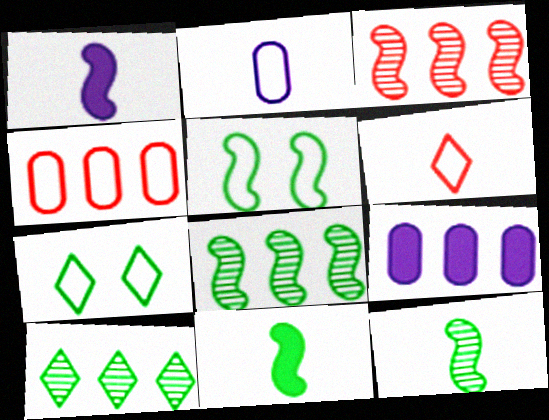[[1, 3, 5], 
[5, 8, 11]]